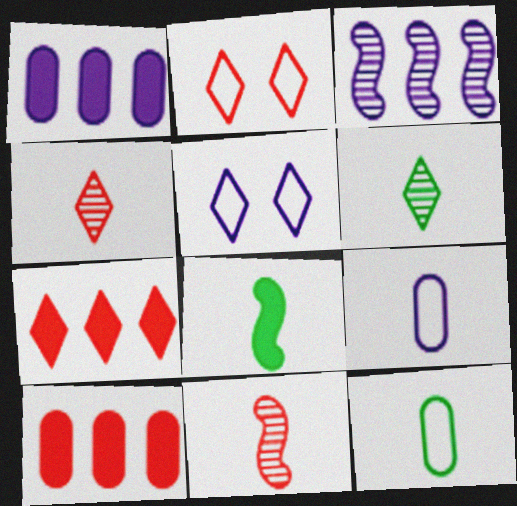[[2, 4, 7], 
[2, 10, 11], 
[4, 8, 9], 
[5, 6, 7], 
[6, 8, 12]]